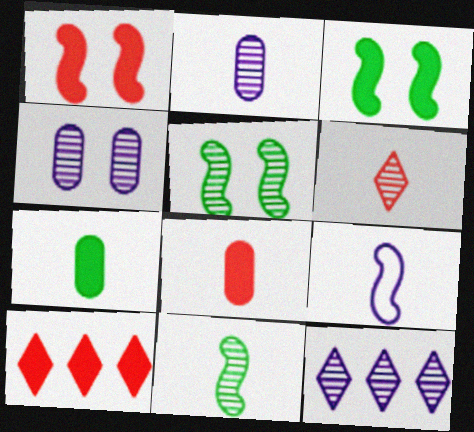[[1, 8, 10], 
[2, 6, 11], 
[6, 7, 9]]